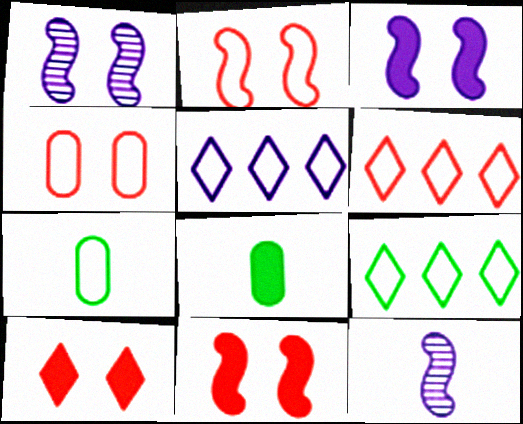[[1, 6, 8], 
[2, 5, 7], 
[5, 6, 9]]